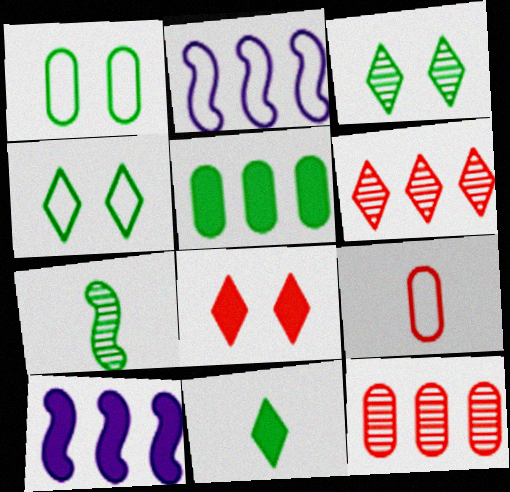[[2, 4, 9], 
[2, 5, 6], 
[3, 9, 10], 
[4, 5, 7]]